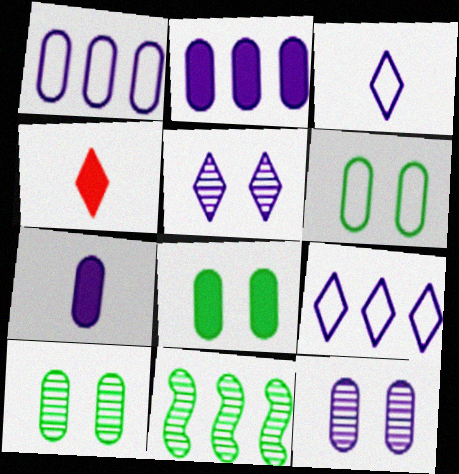[[1, 7, 12], 
[6, 8, 10]]